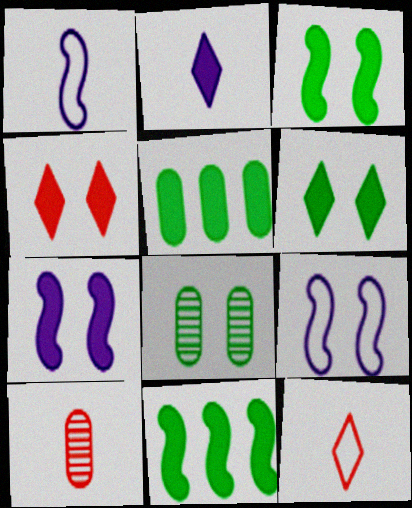[[4, 8, 9]]